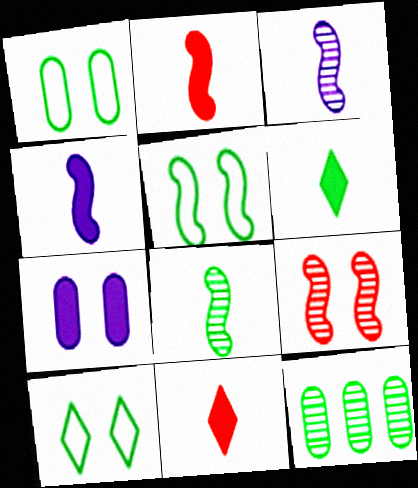[[1, 5, 10], 
[5, 6, 12], 
[7, 9, 10]]